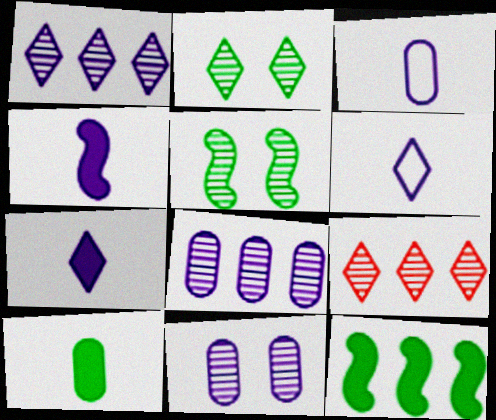[]